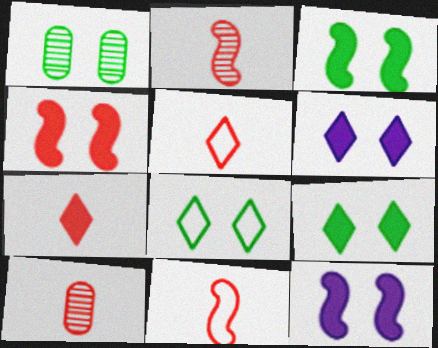[[1, 3, 8], 
[3, 4, 12], 
[7, 10, 11]]